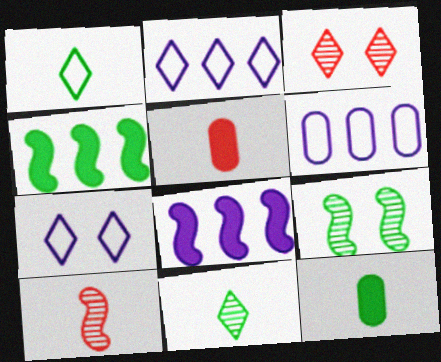[[2, 5, 9]]